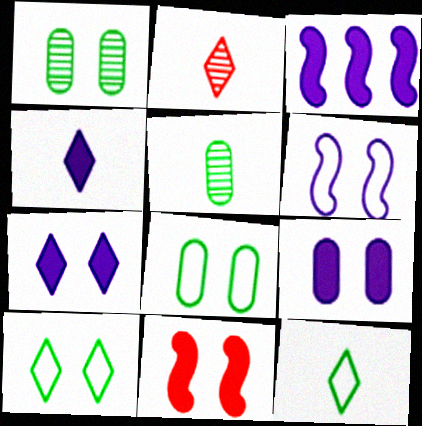[[2, 3, 8], 
[2, 4, 12], 
[3, 4, 9]]